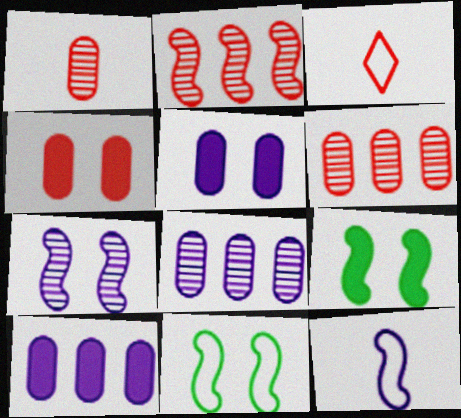[[2, 3, 4], 
[2, 9, 12], 
[3, 8, 9]]